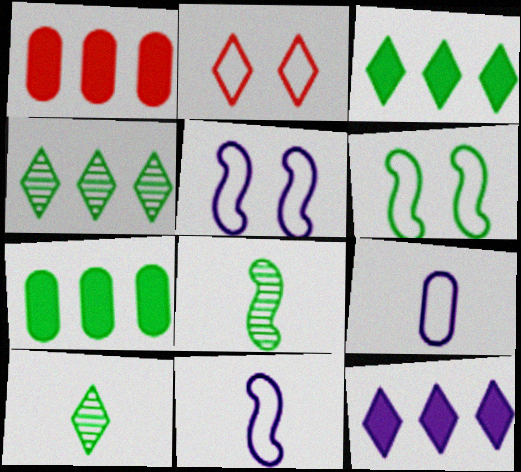[[1, 5, 10], 
[2, 10, 12], 
[6, 7, 10]]